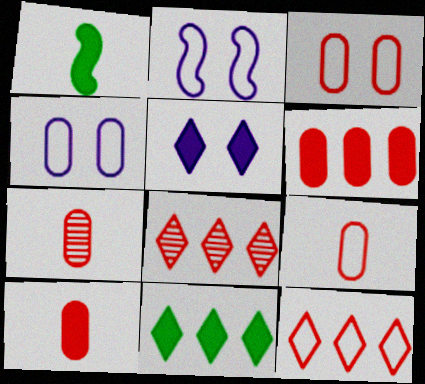[[1, 4, 8], 
[1, 5, 6], 
[2, 7, 11], 
[3, 6, 7], 
[7, 9, 10]]